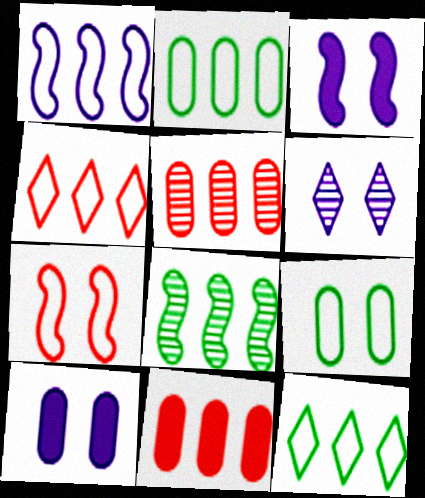[[1, 2, 4]]